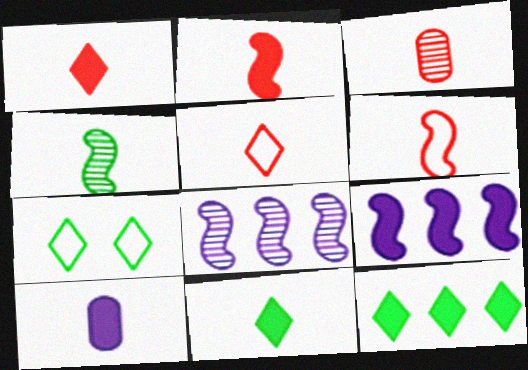[[1, 3, 6], 
[2, 3, 5], 
[2, 10, 11], 
[3, 7, 9], 
[4, 5, 10]]